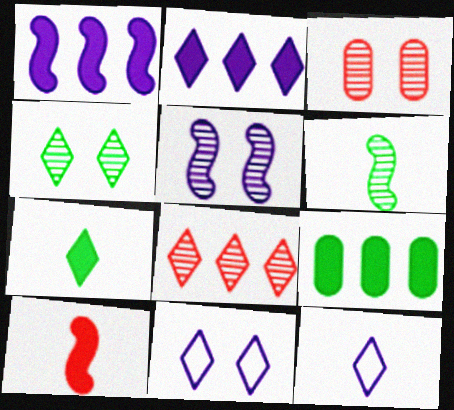[[3, 4, 5], 
[7, 8, 11]]